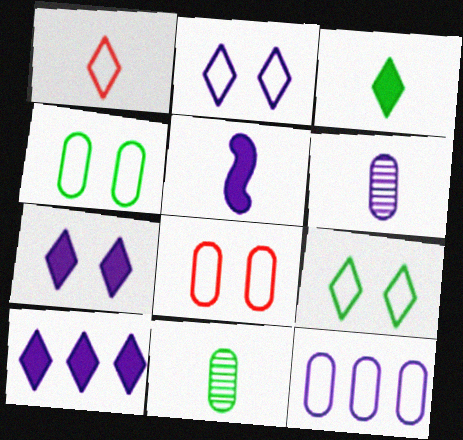[[1, 5, 11]]